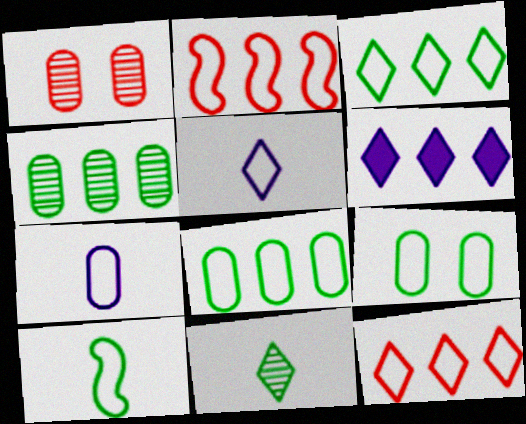[[1, 6, 10], 
[2, 4, 6], 
[2, 5, 9], 
[3, 9, 10]]